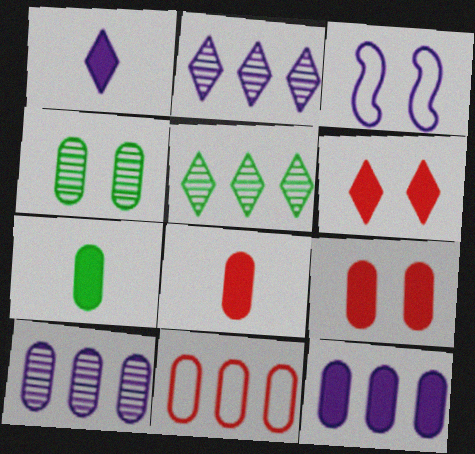[[1, 3, 10], 
[3, 4, 6], 
[3, 5, 8], 
[7, 9, 12]]